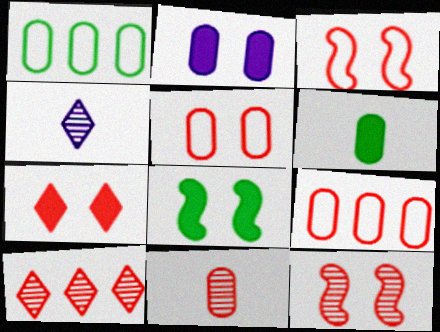[[1, 2, 11], 
[2, 7, 8], 
[4, 8, 9], 
[5, 7, 12], 
[10, 11, 12]]